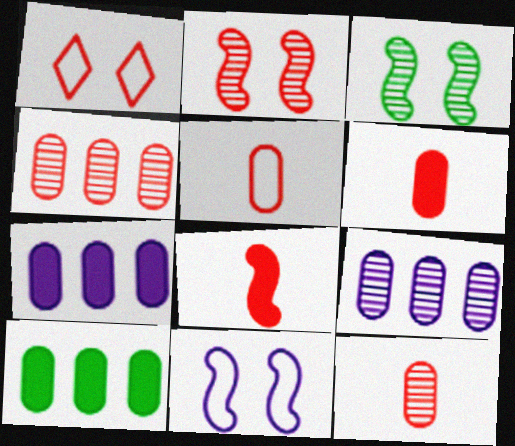[[1, 4, 8], 
[5, 6, 12]]